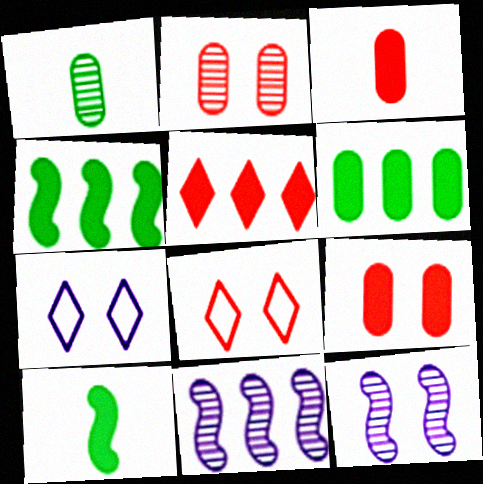[]